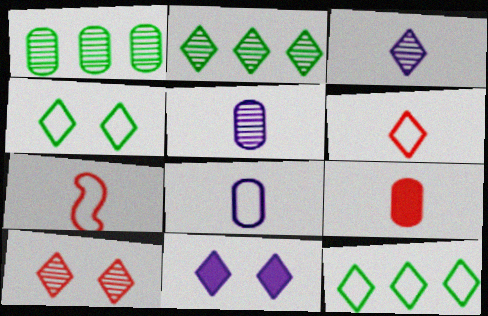[[1, 7, 11], 
[2, 3, 10], 
[2, 6, 11], 
[4, 10, 11]]